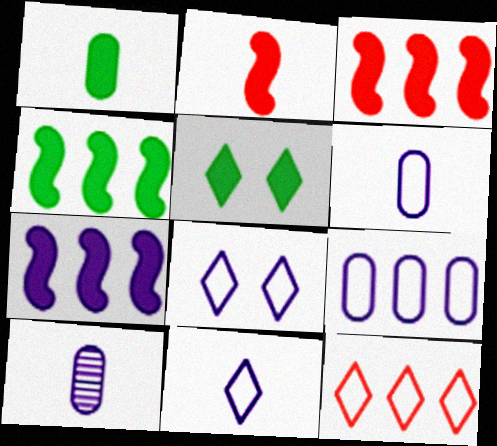[[1, 4, 5], 
[3, 4, 7], 
[7, 8, 10]]